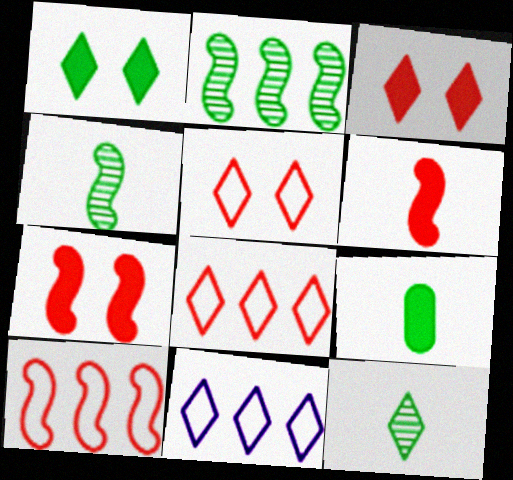[[3, 11, 12]]